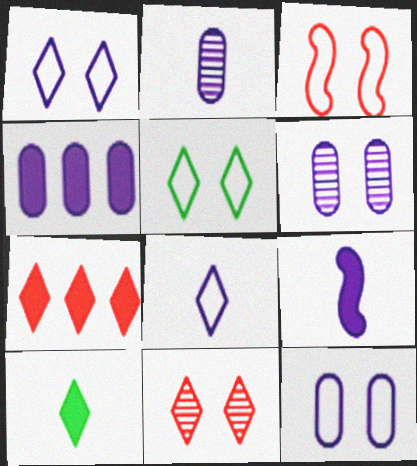[[2, 4, 12], 
[2, 8, 9], 
[3, 5, 12]]